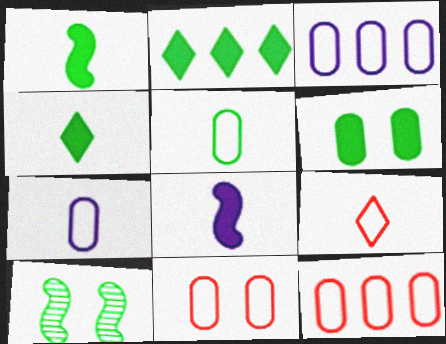[[1, 2, 6], 
[2, 5, 10], 
[3, 5, 11]]